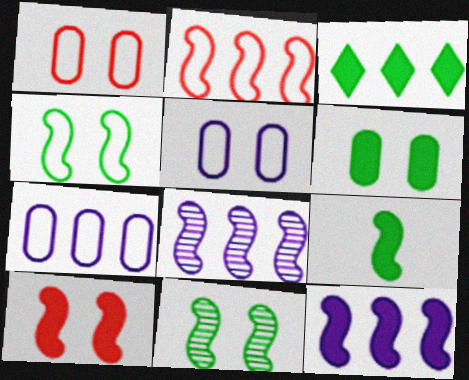[[3, 6, 9], 
[9, 10, 12]]